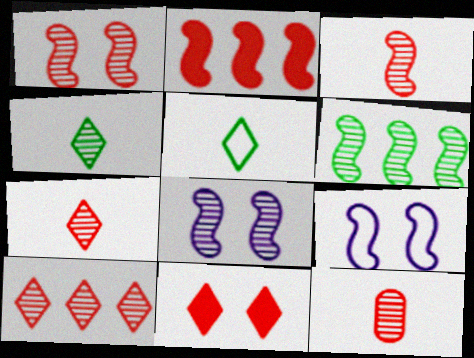[[1, 10, 12], 
[3, 6, 8], 
[3, 7, 12]]